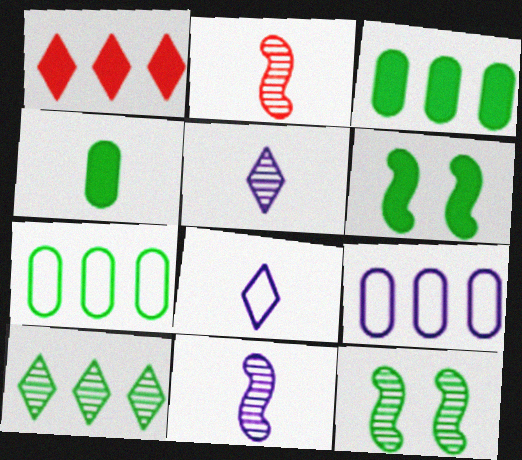[[2, 4, 8]]